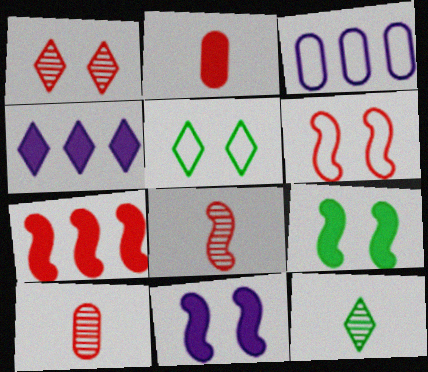[[2, 4, 9], 
[6, 7, 8]]